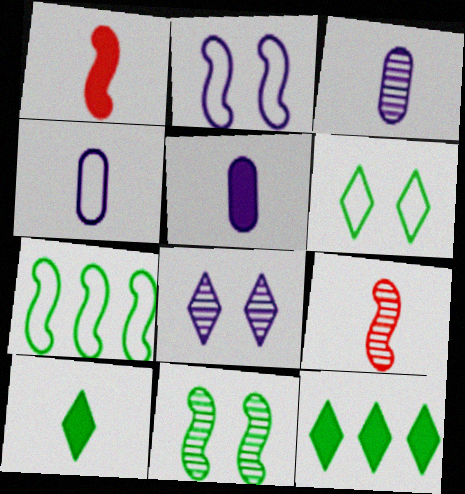[[1, 5, 10], 
[3, 4, 5], 
[4, 9, 10]]